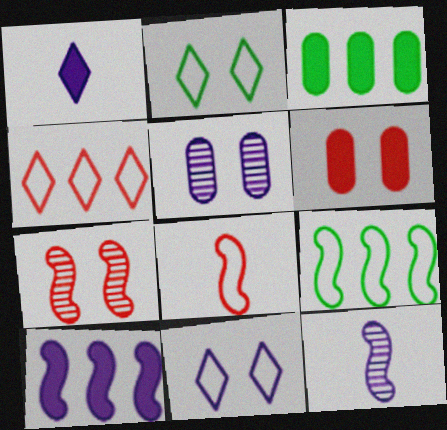[]